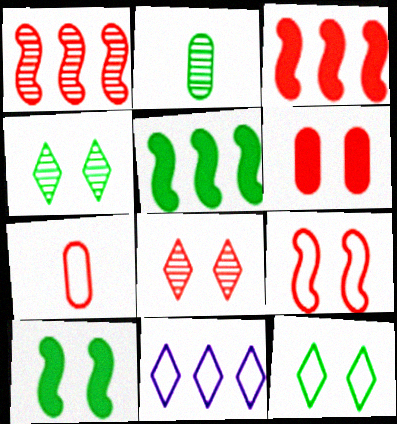[[2, 5, 12], 
[3, 7, 8], 
[6, 8, 9]]